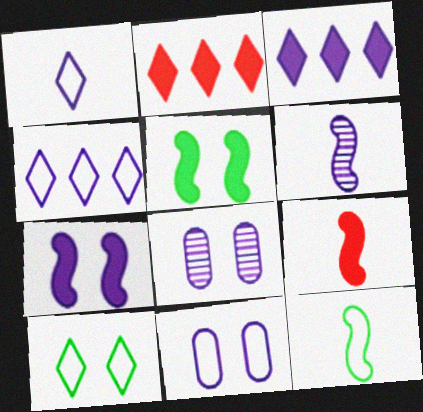[[2, 8, 12], 
[3, 6, 11], 
[6, 9, 12]]